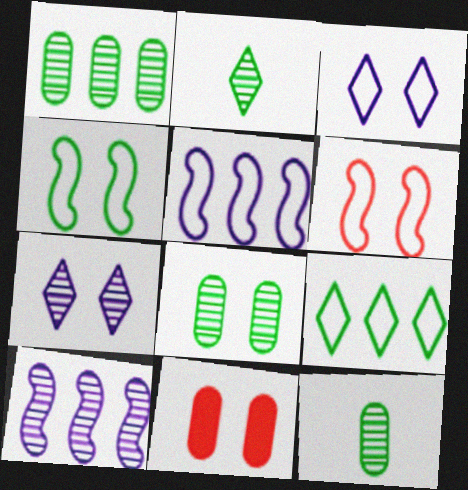[[1, 8, 12], 
[2, 5, 11], 
[4, 7, 11]]